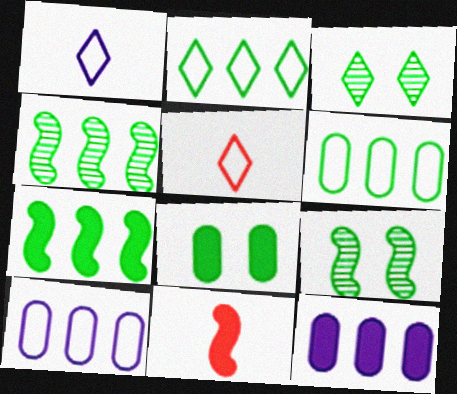[[3, 10, 11], 
[5, 9, 12]]